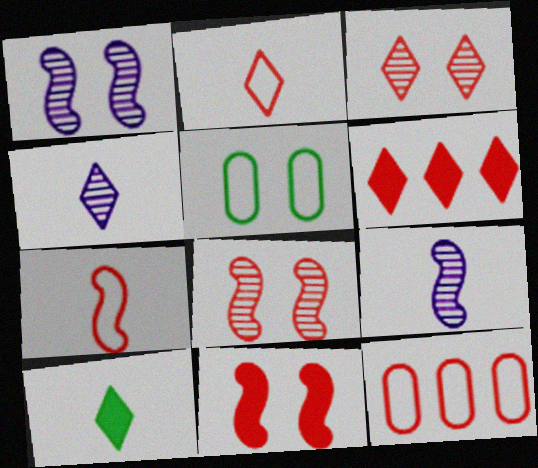[[1, 10, 12], 
[2, 3, 6], 
[2, 4, 10], 
[5, 6, 9]]